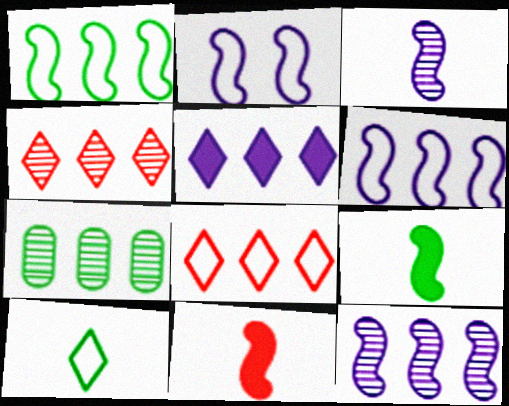[[4, 7, 12]]